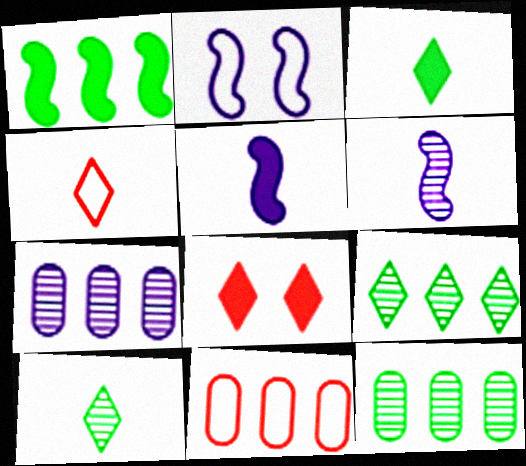[]